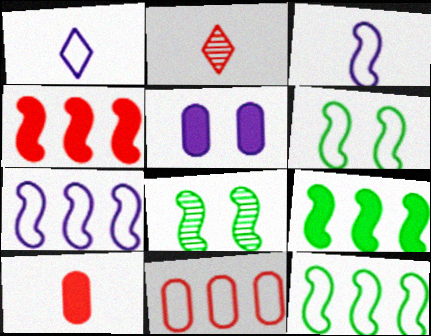[[1, 6, 11], 
[2, 5, 12], 
[3, 4, 8]]